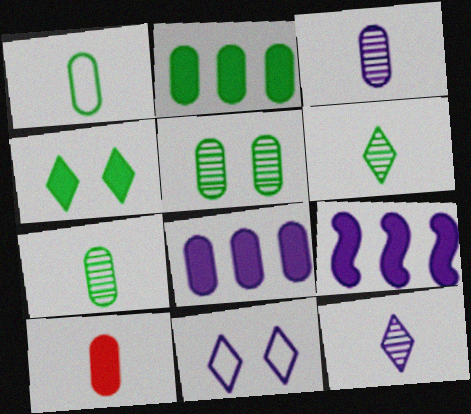[[1, 2, 5], 
[1, 3, 10], 
[3, 9, 11], 
[4, 9, 10]]